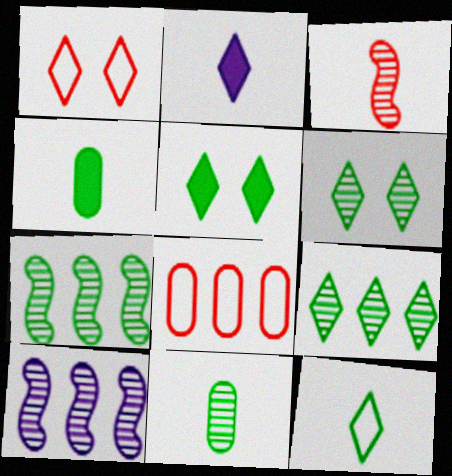[[1, 2, 9], 
[1, 4, 10], 
[5, 9, 12], 
[6, 7, 11]]